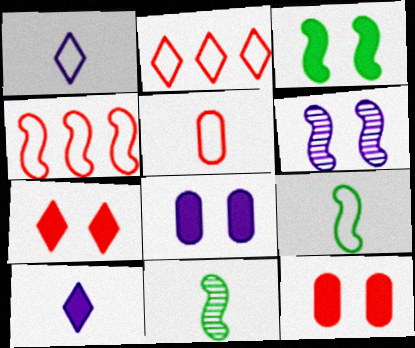[[1, 5, 9], 
[2, 8, 11], 
[3, 7, 8], 
[5, 10, 11]]